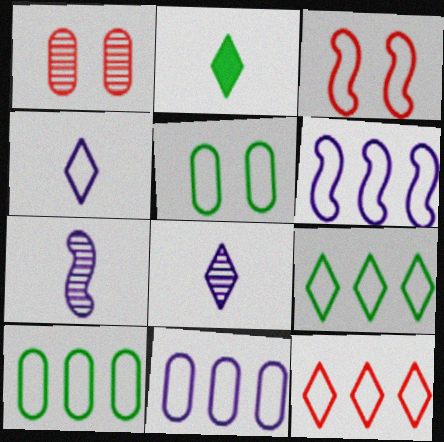[[1, 2, 6], 
[3, 4, 10], 
[6, 10, 12]]